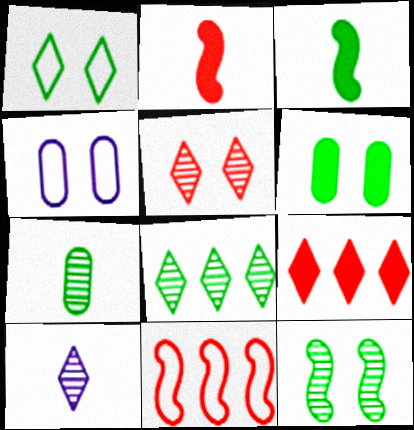[[1, 6, 12], 
[1, 9, 10], 
[2, 4, 8], 
[5, 8, 10], 
[6, 10, 11], 
[7, 8, 12]]